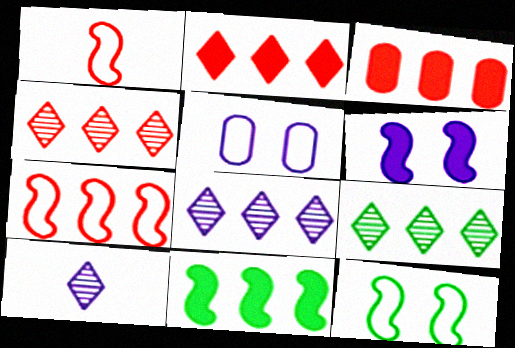[[3, 4, 7], 
[3, 10, 12], 
[4, 8, 9]]